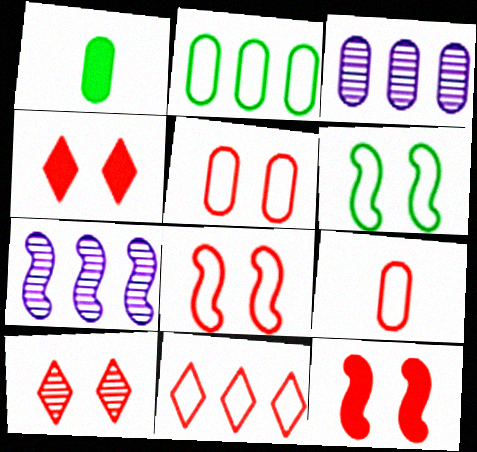[[1, 3, 5], 
[5, 10, 12], 
[8, 9, 11]]